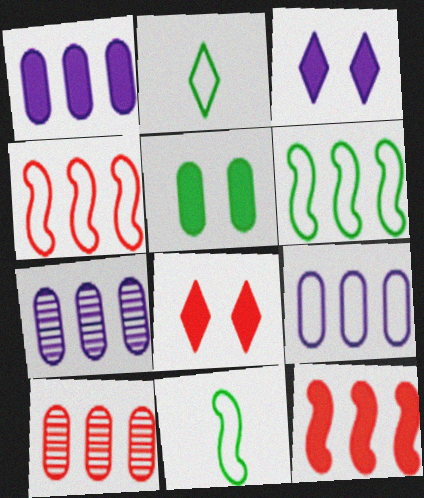[[1, 7, 9], 
[3, 10, 11], 
[7, 8, 11]]